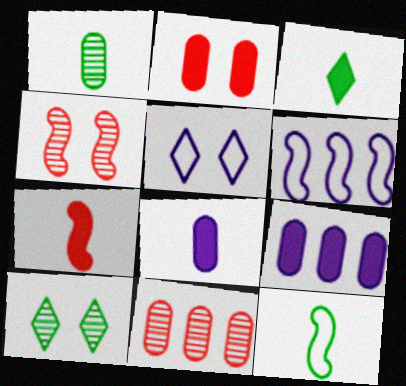[[1, 3, 12], 
[3, 7, 8]]